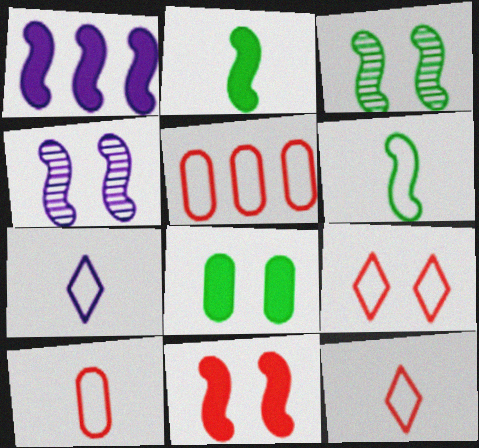[[1, 2, 11], 
[4, 8, 9], 
[6, 7, 10]]